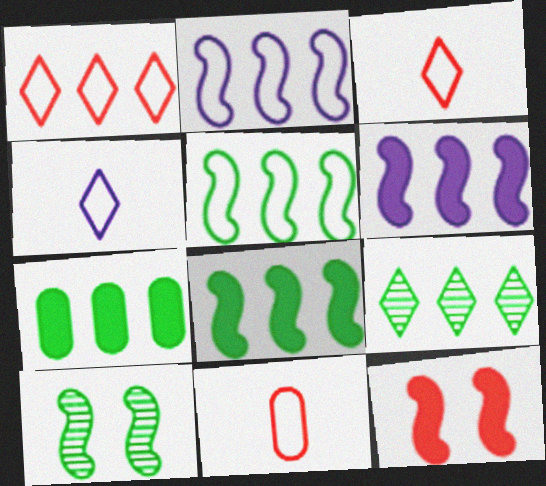[[5, 7, 9]]